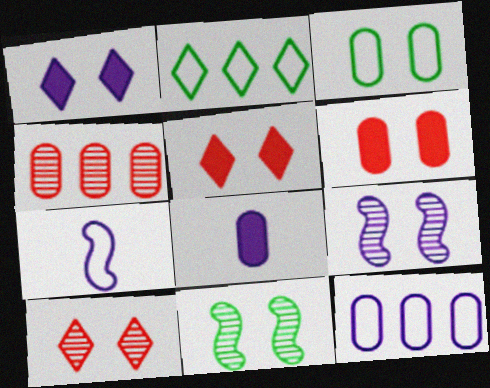[[3, 4, 8], 
[3, 5, 9]]